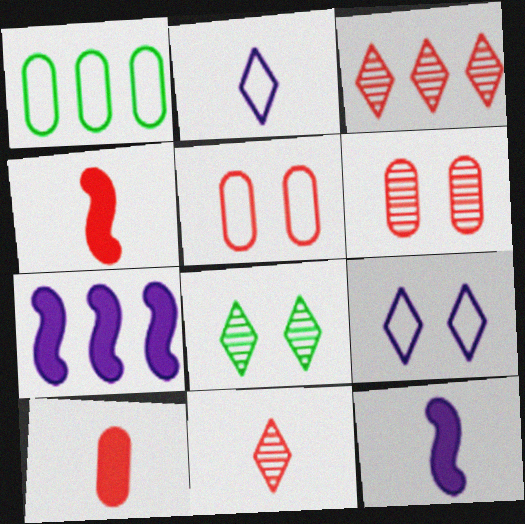[[1, 3, 7], 
[3, 4, 5]]